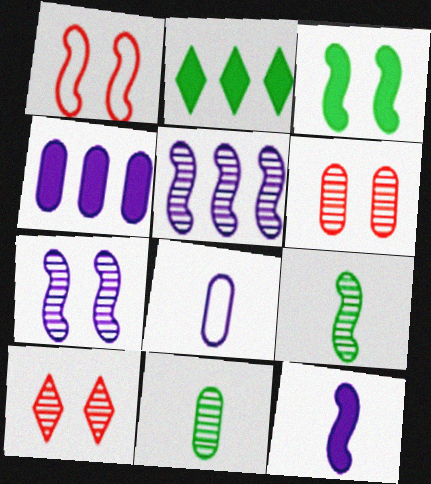[[1, 3, 7], 
[5, 10, 11]]